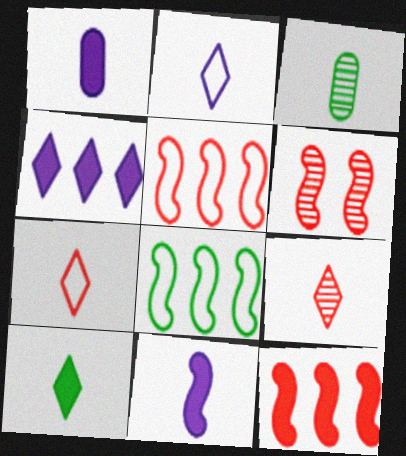[[2, 9, 10], 
[3, 7, 11], 
[6, 8, 11]]